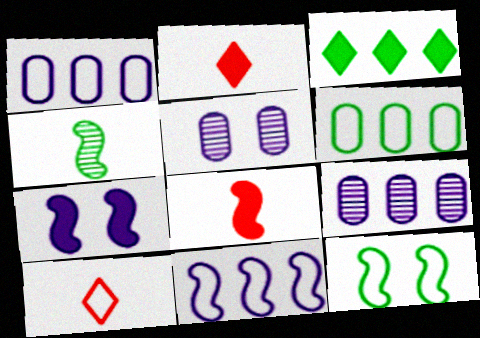[[1, 10, 12], 
[2, 9, 12]]